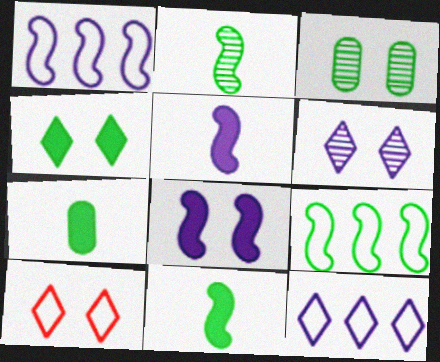[[3, 8, 10], 
[4, 6, 10]]